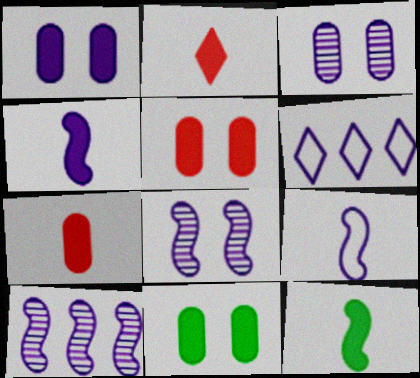[[1, 5, 11], 
[3, 4, 6]]